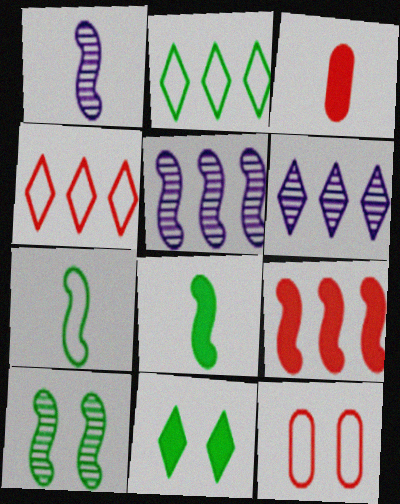[[6, 8, 12]]